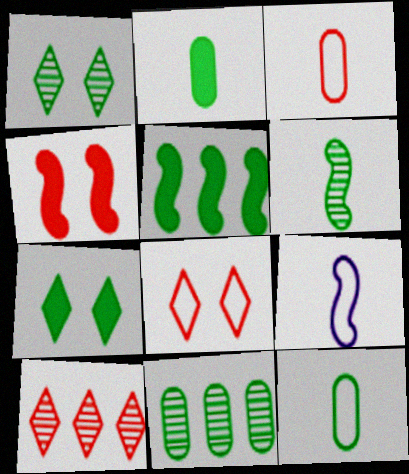[[1, 5, 12], 
[1, 6, 11], 
[2, 5, 7], 
[3, 4, 10]]